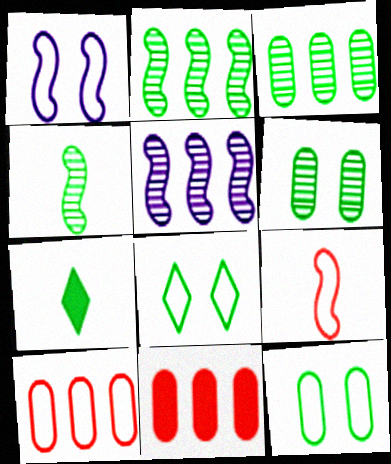[[2, 7, 12]]